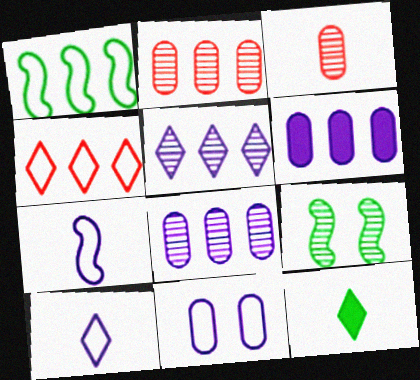[[3, 5, 9], 
[3, 7, 12]]